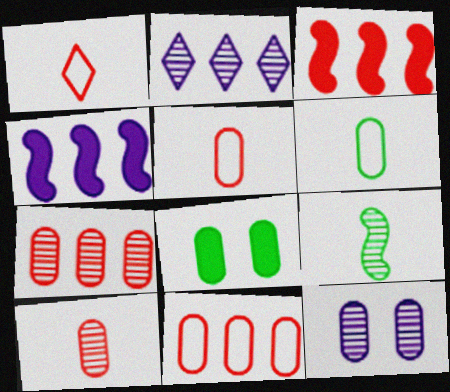[]